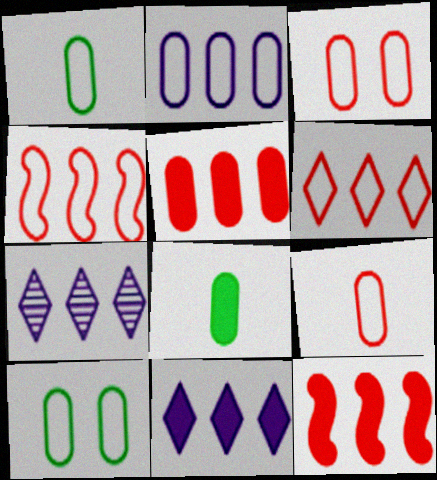[[1, 2, 3], 
[2, 9, 10]]